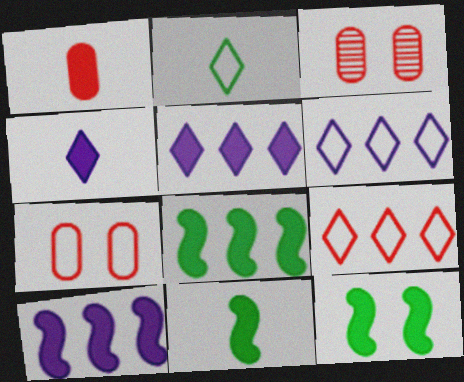[[1, 4, 11], 
[1, 5, 12], 
[2, 3, 10], 
[3, 6, 11], 
[8, 11, 12]]